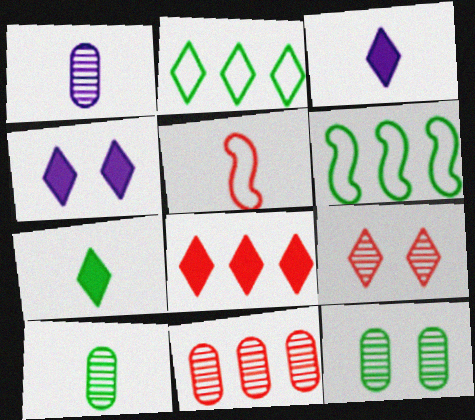[[1, 5, 7], 
[1, 11, 12], 
[2, 3, 9], 
[3, 5, 10], 
[4, 7, 8], 
[6, 7, 12]]